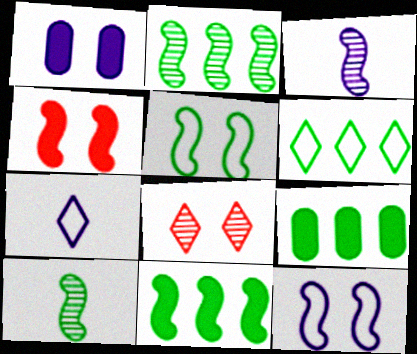[[1, 5, 8], 
[2, 6, 9], 
[5, 10, 11]]